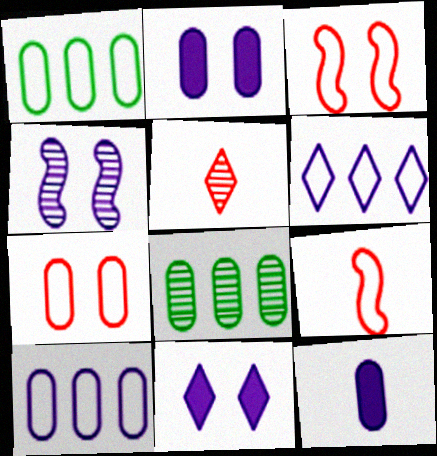[[4, 5, 8], 
[4, 6, 12], 
[7, 8, 12], 
[8, 9, 11]]